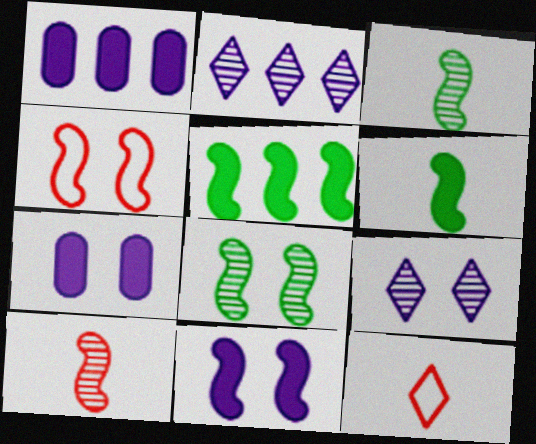[[1, 8, 12], 
[4, 8, 11]]